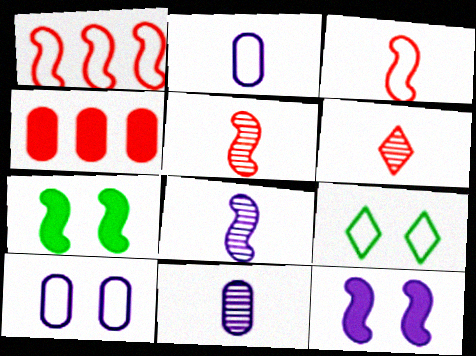[[1, 2, 9], 
[1, 7, 8], 
[4, 8, 9]]